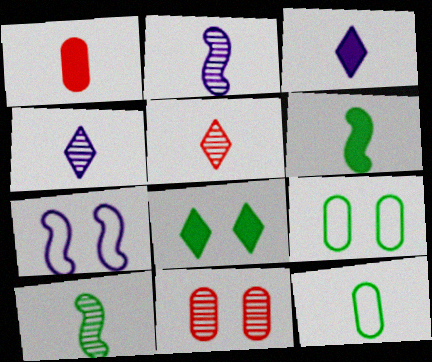[[1, 3, 6], 
[7, 8, 11]]